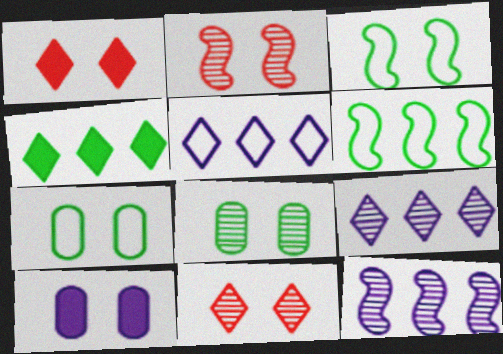[[3, 10, 11]]